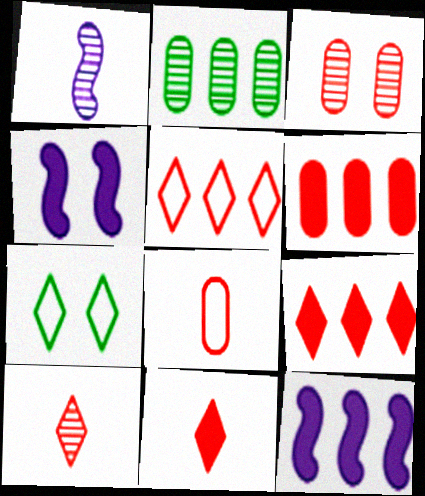[[1, 6, 7], 
[2, 5, 12], 
[3, 4, 7], 
[3, 6, 8]]